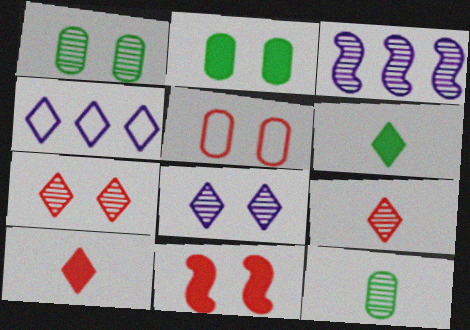[[1, 3, 9], 
[3, 5, 6], 
[3, 7, 12], 
[4, 6, 7], 
[4, 11, 12], 
[5, 7, 11]]